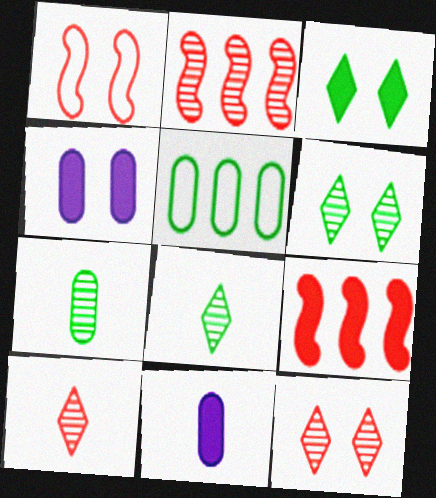[[1, 4, 6], 
[3, 9, 11]]